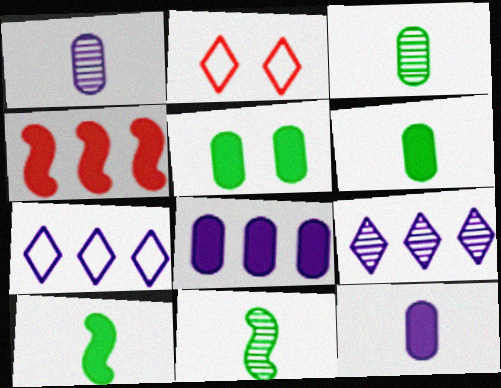[[2, 8, 11]]